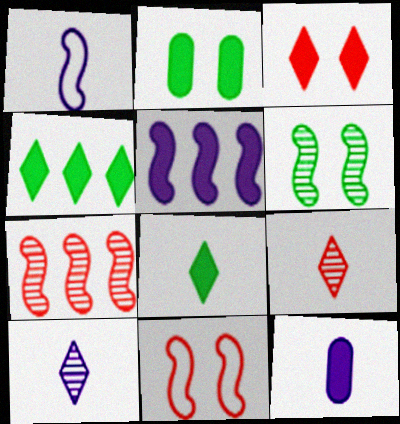[[1, 10, 12]]